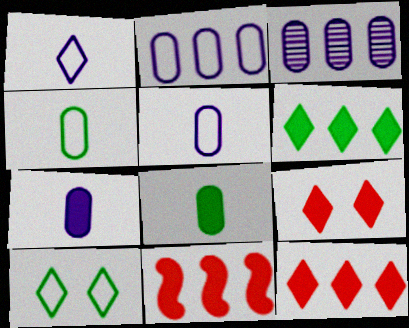[]